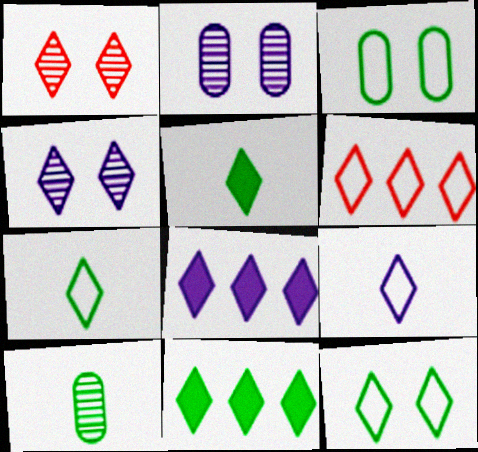[[1, 7, 8], 
[1, 9, 11], 
[4, 5, 6], 
[4, 8, 9], 
[6, 9, 12]]